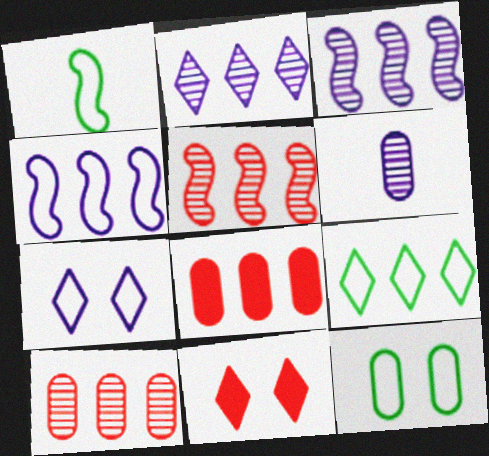[[1, 9, 12], 
[3, 8, 9], 
[6, 8, 12]]